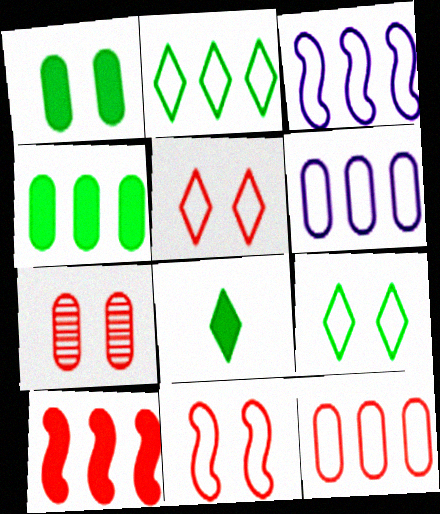[[2, 3, 12], 
[3, 7, 8]]